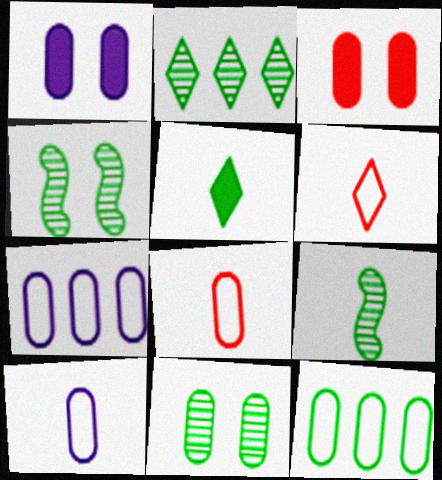[[2, 9, 11], 
[4, 5, 12]]